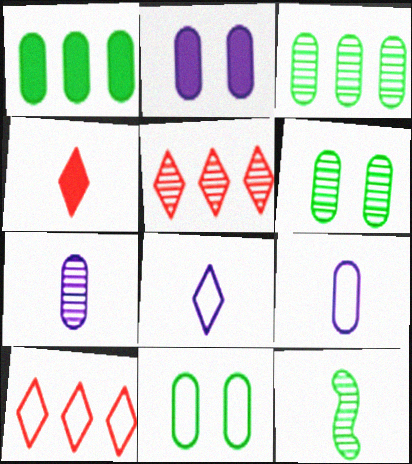[[2, 10, 12], 
[4, 9, 12]]